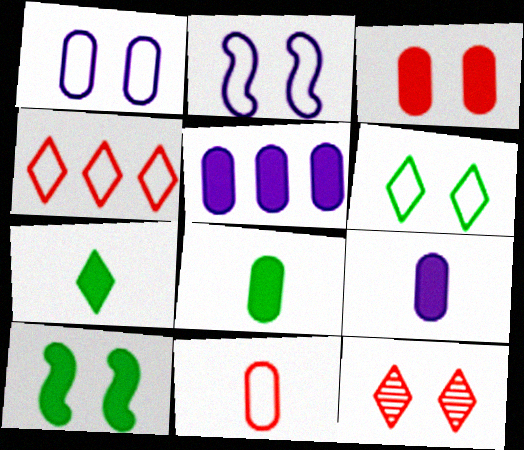[[1, 10, 12], 
[3, 5, 8]]